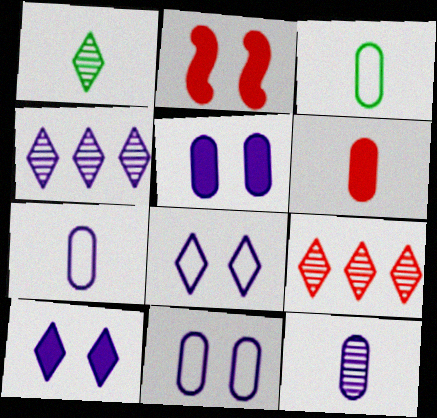[[2, 3, 4], 
[3, 6, 12]]